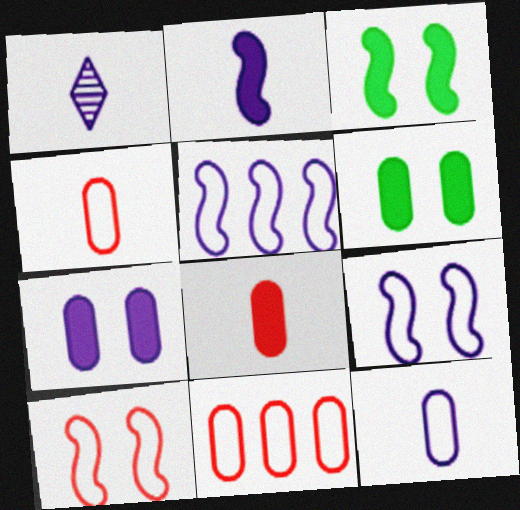[[1, 2, 12], 
[1, 3, 11], 
[1, 5, 7]]